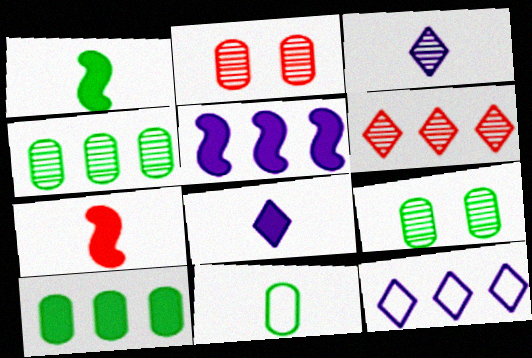[[1, 2, 12], 
[3, 7, 11], 
[7, 9, 12], 
[9, 10, 11]]